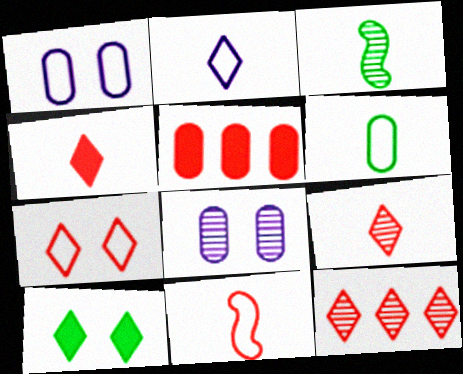[[2, 6, 11], 
[2, 10, 12], 
[3, 8, 12], 
[4, 7, 12], 
[5, 6, 8]]